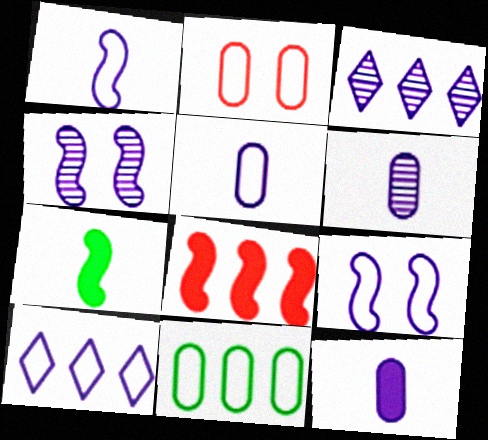[[2, 3, 7], 
[2, 5, 11], 
[3, 4, 6], 
[3, 8, 11], 
[3, 9, 12], 
[4, 10, 12], 
[5, 6, 12], 
[5, 9, 10]]